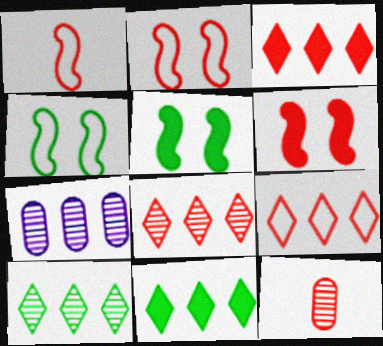[[2, 3, 12], 
[3, 8, 9], 
[6, 9, 12]]